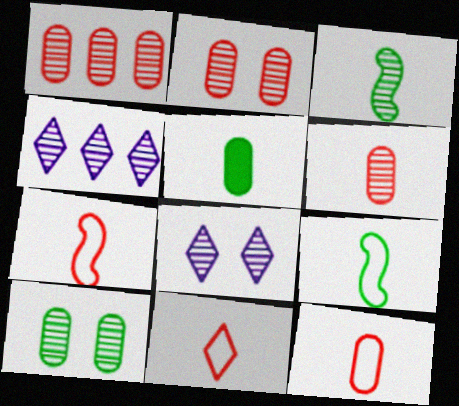[[1, 2, 6], 
[1, 3, 8], 
[2, 3, 4], 
[7, 11, 12]]